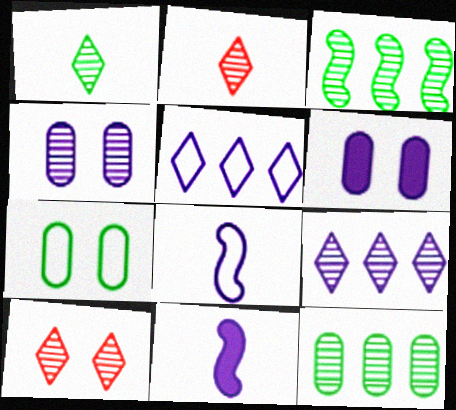[[1, 9, 10], 
[2, 3, 4], 
[4, 5, 11], 
[6, 8, 9]]